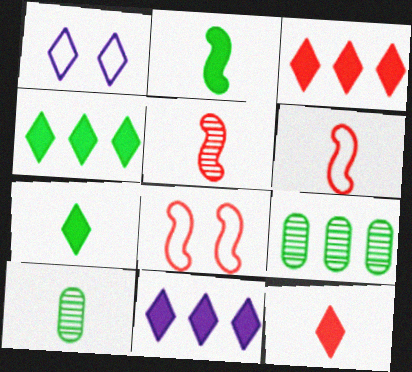[[3, 4, 11], 
[8, 10, 11]]